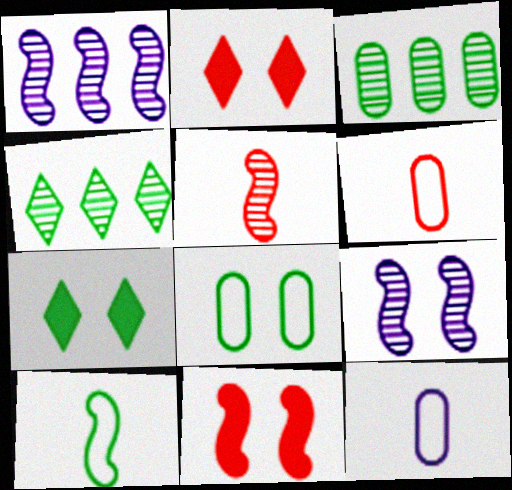[[1, 6, 7], 
[1, 10, 11], 
[2, 8, 9], 
[3, 7, 10], 
[4, 11, 12]]